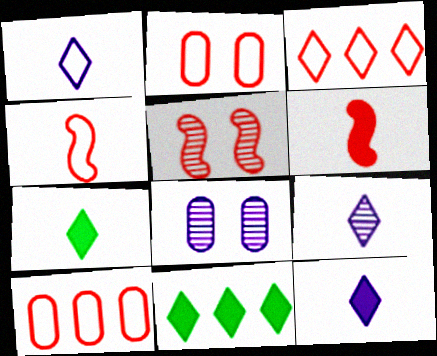[[1, 9, 12], 
[2, 3, 4], 
[4, 8, 11]]